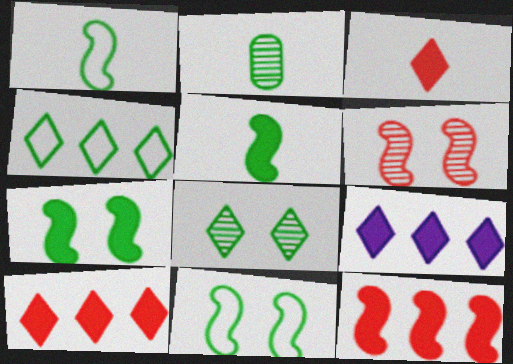[[2, 4, 7]]